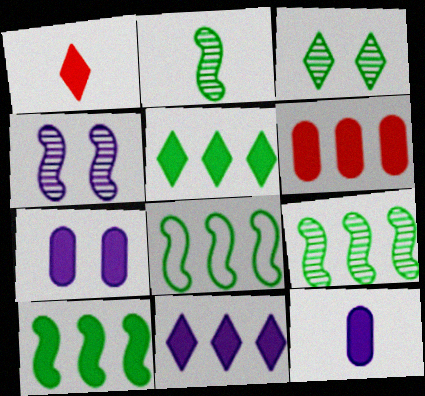[[1, 7, 10], 
[6, 10, 11], 
[8, 9, 10]]